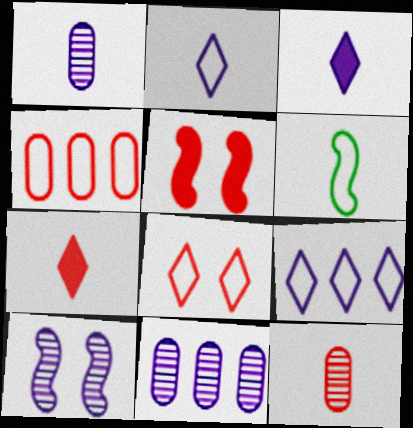[[1, 6, 7], 
[3, 6, 12]]